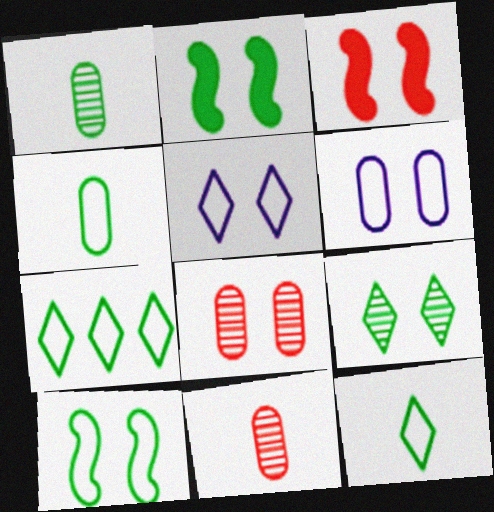[[1, 2, 7], 
[2, 5, 8], 
[3, 6, 9], 
[4, 7, 10]]